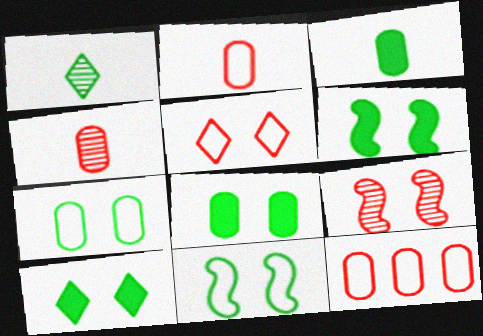[[6, 8, 10]]